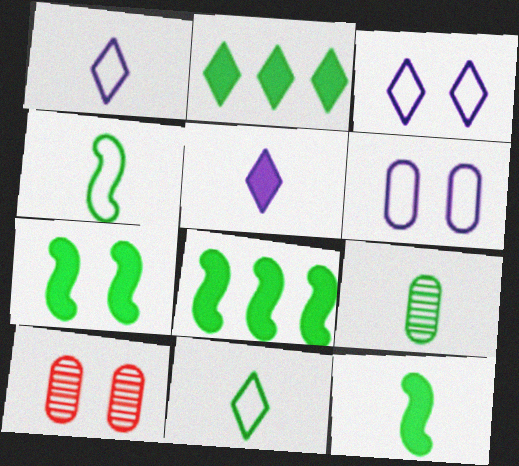[[1, 8, 10], 
[3, 7, 10], 
[7, 8, 12], 
[9, 11, 12]]